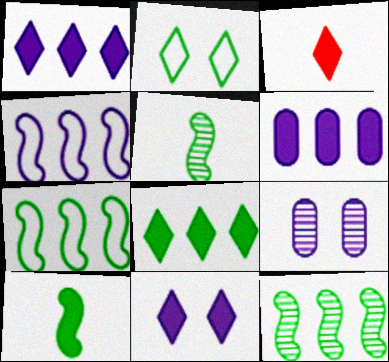[[3, 7, 9], 
[3, 8, 11]]